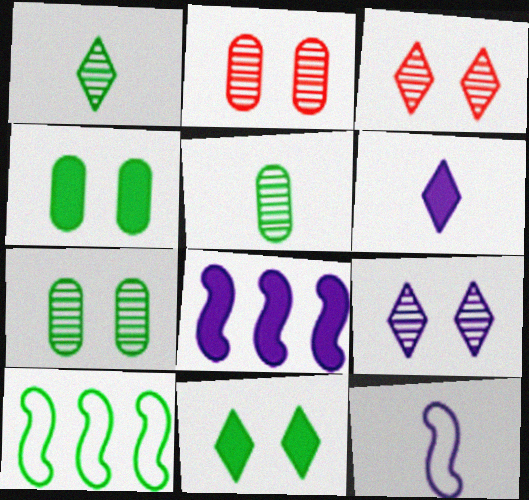[[1, 4, 10], 
[2, 6, 10], 
[5, 10, 11]]